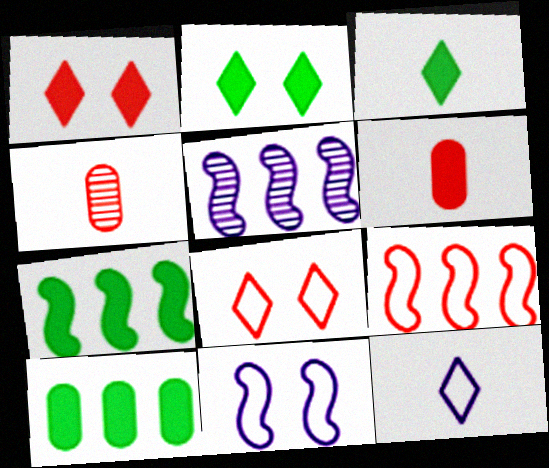[[1, 4, 9], 
[5, 7, 9]]